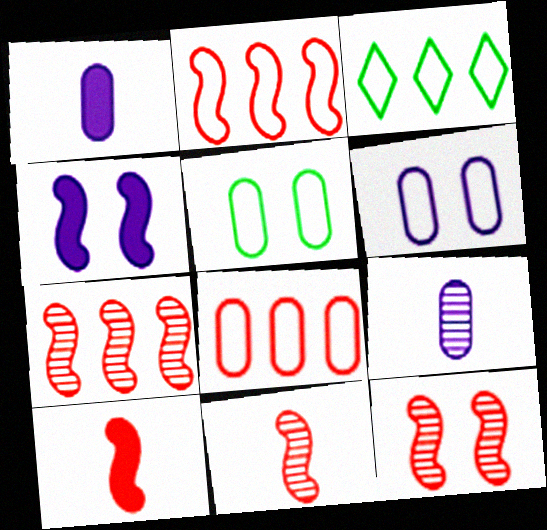[[1, 3, 12], 
[2, 10, 12], 
[7, 11, 12]]